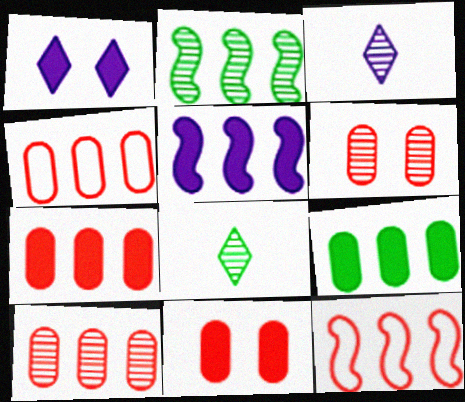[[2, 3, 6], 
[2, 5, 12], 
[4, 7, 10]]